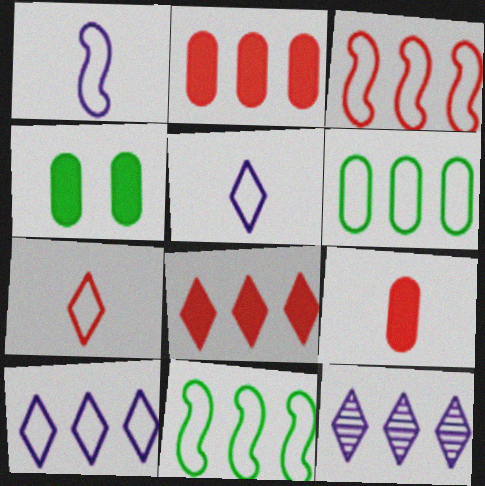[[2, 11, 12], 
[3, 6, 10]]